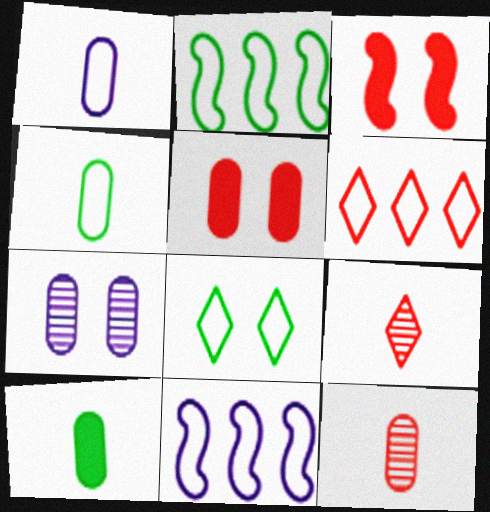[[1, 10, 12], 
[2, 4, 8], 
[3, 6, 12], 
[3, 7, 8]]